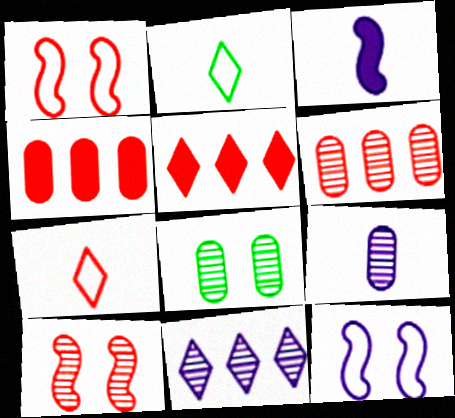[[4, 7, 10], 
[6, 8, 9]]